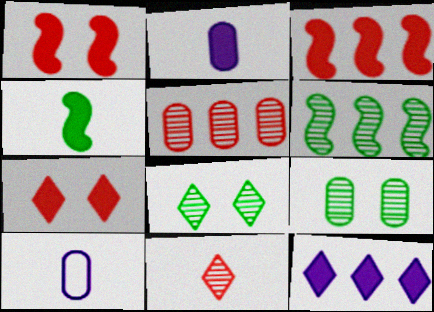[[3, 8, 10], 
[4, 10, 11], 
[6, 7, 10]]